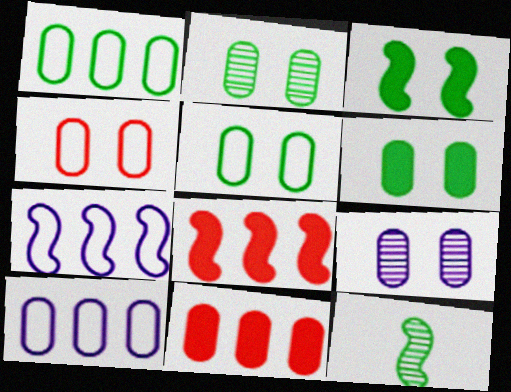[[2, 5, 6], 
[4, 6, 9]]